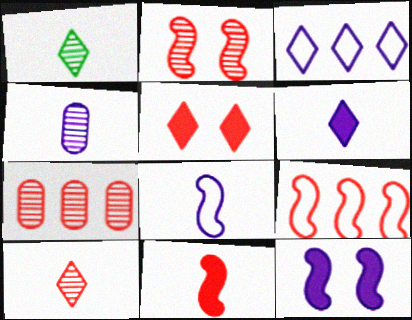[[1, 3, 5], 
[2, 7, 10], 
[2, 9, 11], 
[3, 4, 12], 
[4, 6, 8]]